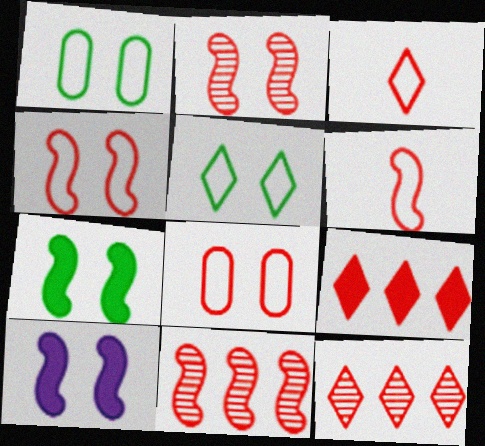[]